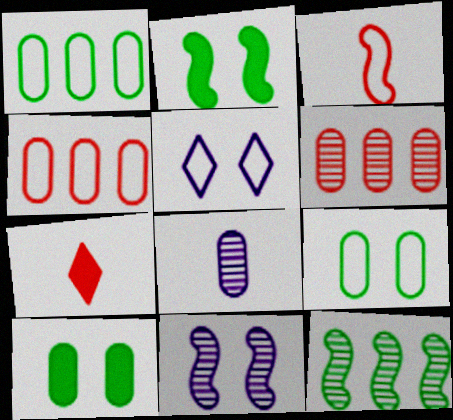[[1, 3, 5], 
[1, 7, 11], 
[4, 8, 10]]